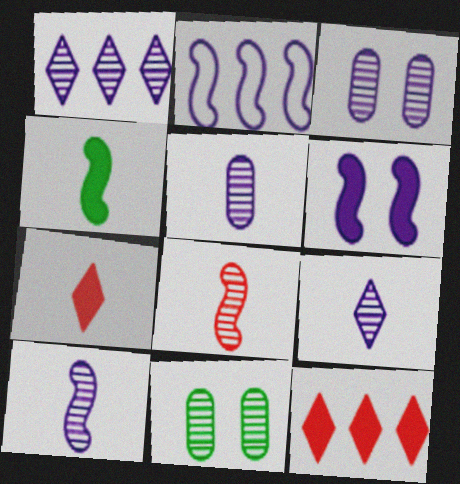[[1, 3, 10], 
[1, 8, 11], 
[2, 6, 10], 
[2, 7, 11], 
[5, 9, 10]]